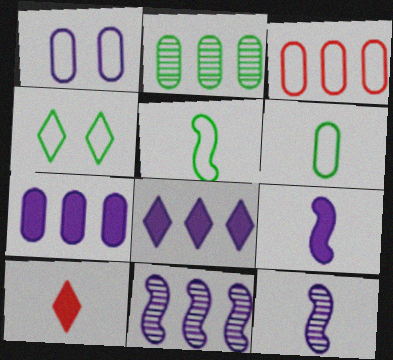[[1, 3, 6], 
[1, 8, 12], 
[2, 3, 7], 
[6, 10, 12]]